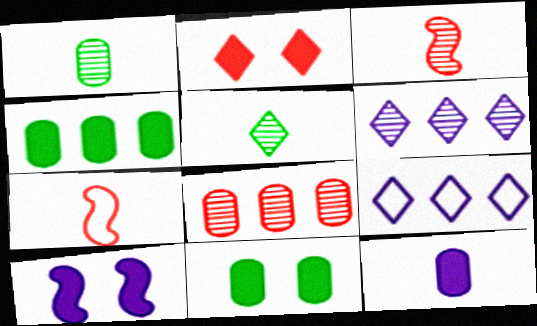[[2, 5, 9], 
[2, 7, 8], 
[2, 10, 11], 
[3, 9, 11], 
[5, 7, 12], 
[6, 7, 11]]